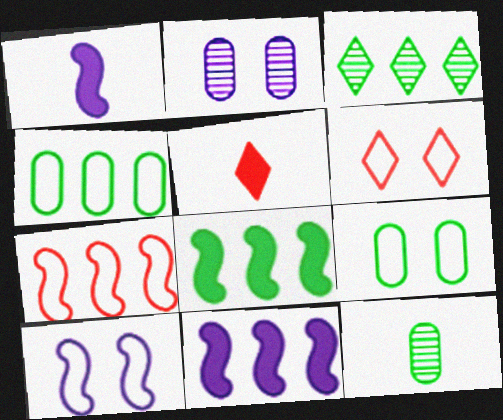[[3, 4, 8], 
[6, 9, 10], 
[6, 11, 12]]